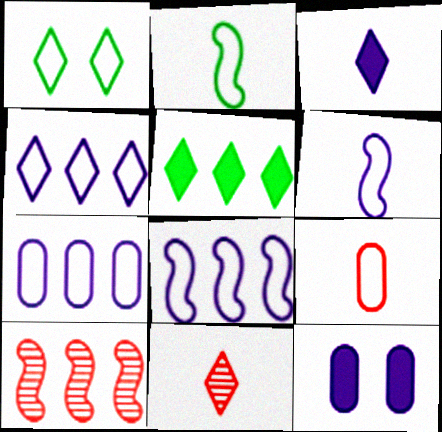[[1, 8, 9], 
[4, 7, 8], 
[5, 7, 10]]